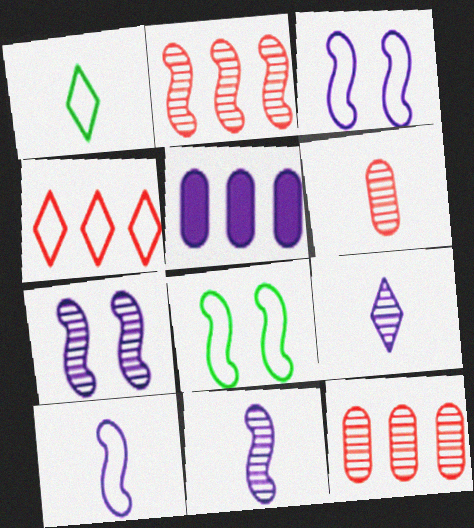[[3, 5, 9]]